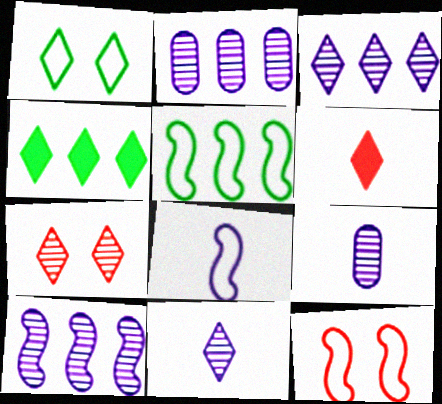[[1, 3, 6], 
[2, 3, 10], 
[4, 9, 12], 
[5, 8, 12]]